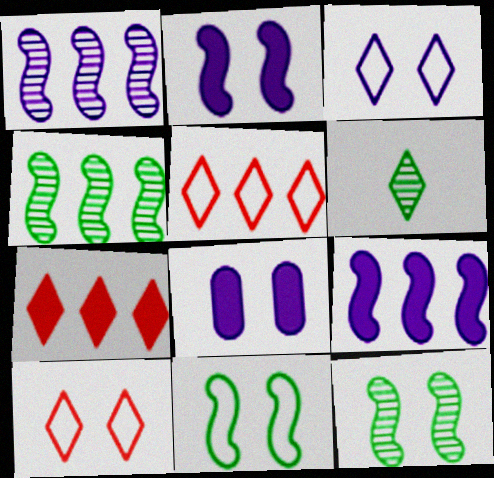[[3, 6, 7], 
[8, 10, 12]]